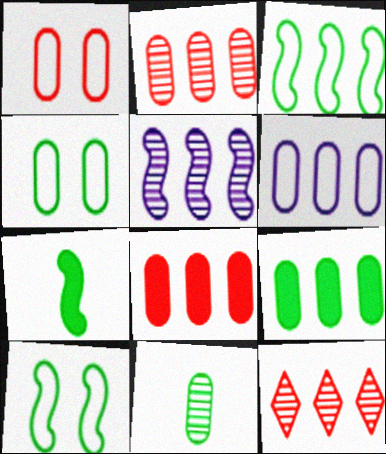[[2, 6, 9], 
[4, 9, 11]]